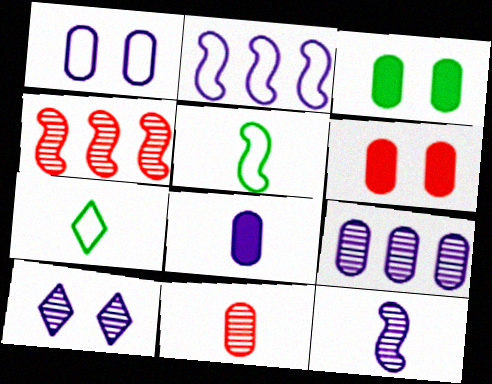[[1, 8, 9], 
[2, 8, 10], 
[9, 10, 12]]